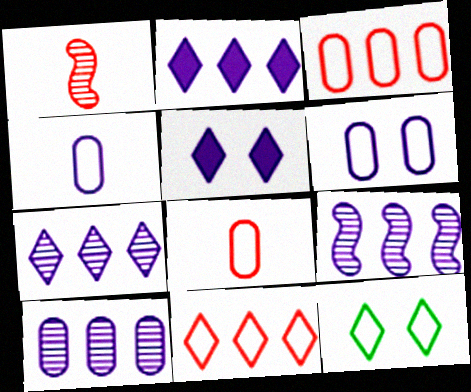[[4, 5, 9], 
[7, 9, 10]]